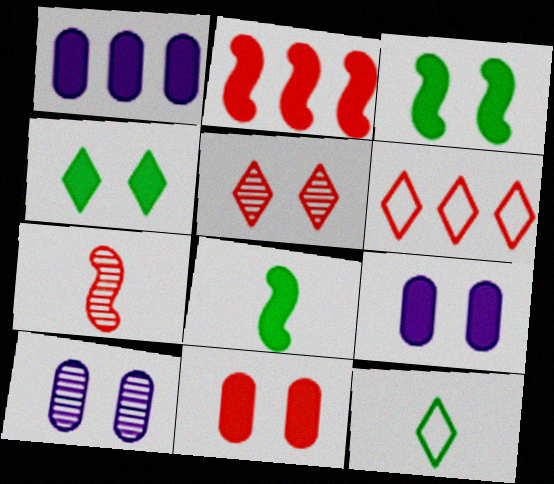[[2, 10, 12], 
[6, 7, 11], 
[6, 8, 10]]